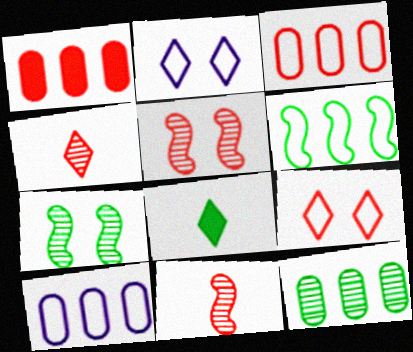[[1, 9, 11], 
[1, 10, 12], 
[5, 8, 10]]